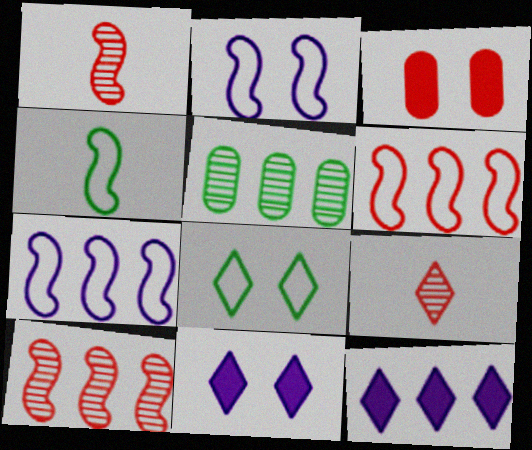[[2, 4, 6], 
[3, 6, 9], 
[5, 6, 12], 
[8, 9, 12]]